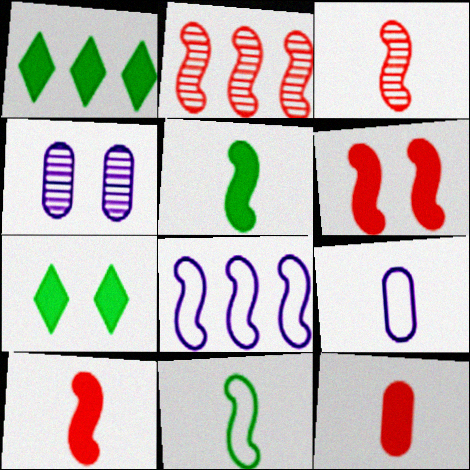[[2, 7, 9]]